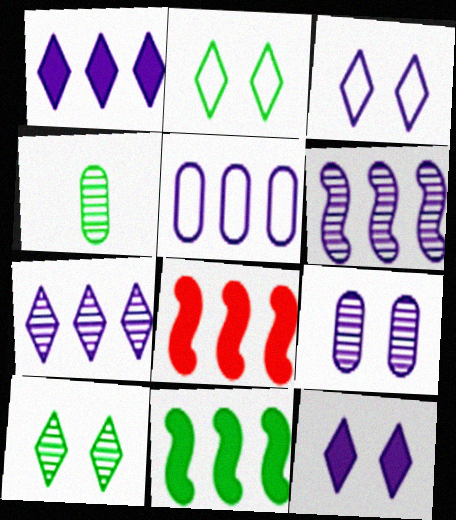[[1, 5, 6], 
[2, 4, 11], 
[3, 4, 8]]